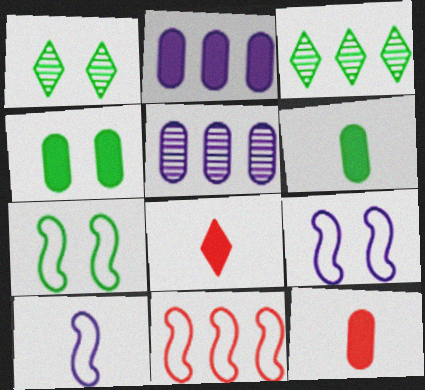[[1, 4, 7], 
[2, 3, 11], 
[2, 4, 12], 
[3, 6, 7], 
[3, 9, 12], 
[5, 7, 8], 
[7, 10, 11]]